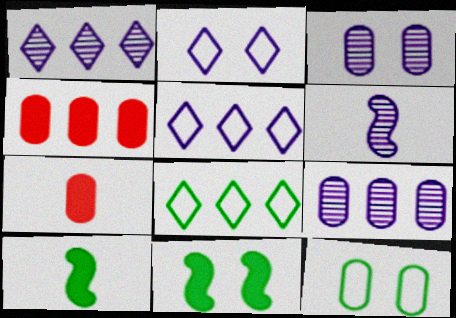[[1, 3, 6], 
[7, 9, 12]]